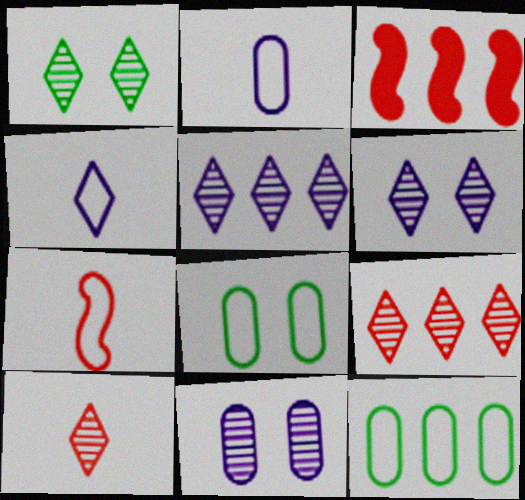[[1, 2, 3], 
[1, 5, 10], 
[3, 5, 12]]